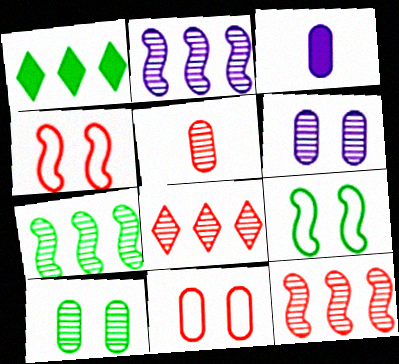[[2, 7, 12], 
[3, 8, 9]]